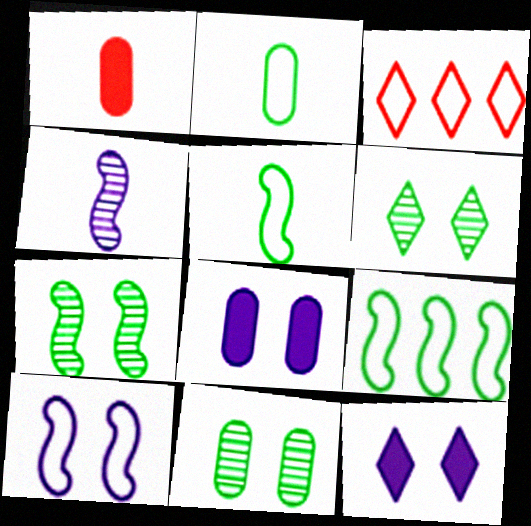[[2, 3, 10], 
[6, 7, 11]]